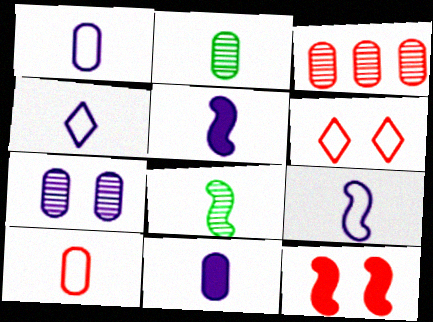[[1, 4, 9], 
[2, 3, 7], 
[2, 10, 11]]